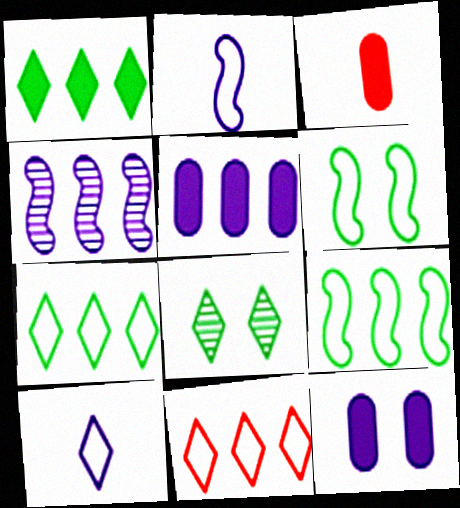[[4, 10, 12]]